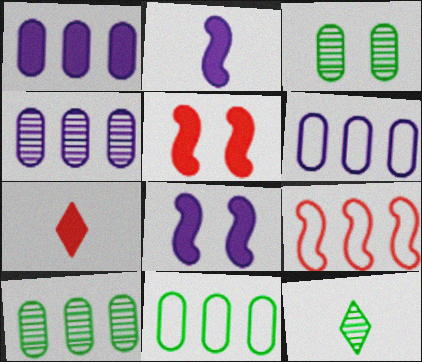[[1, 4, 6], 
[5, 6, 12]]